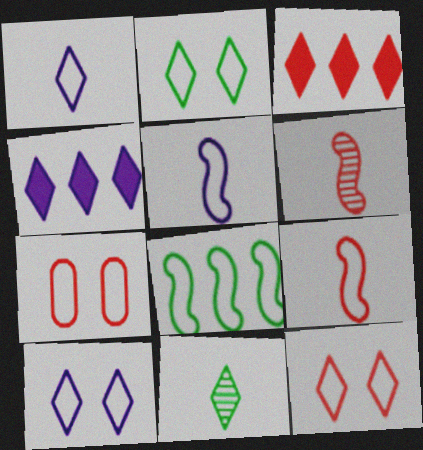[[1, 7, 8], 
[2, 10, 12], 
[3, 6, 7], 
[3, 10, 11], 
[4, 11, 12]]